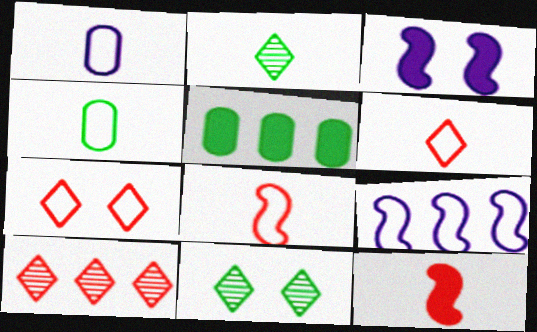[[1, 2, 12], 
[3, 4, 10], 
[4, 7, 9], 
[5, 9, 10]]